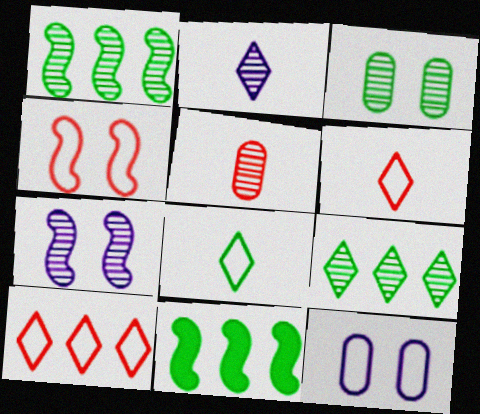[[3, 8, 11], 
[5, 7, 9]]